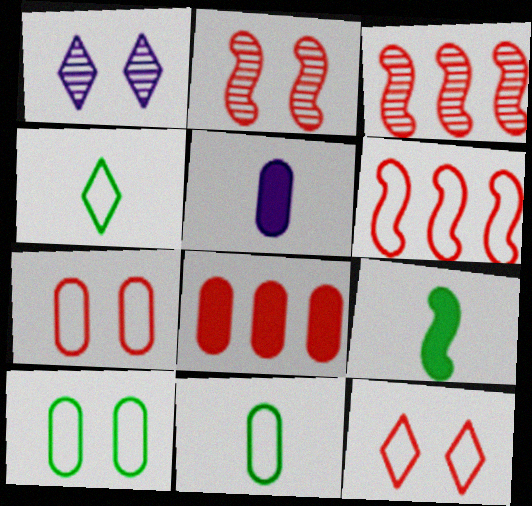[]